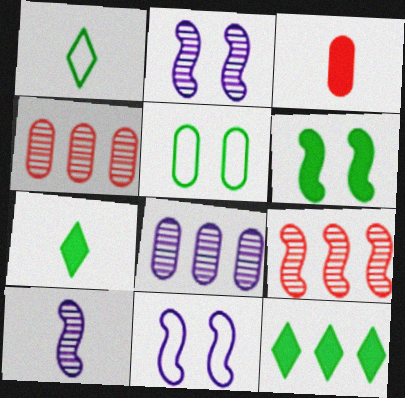[[1, 3, 10], 
[3, 5, 8], 
[4, 7, 11]]